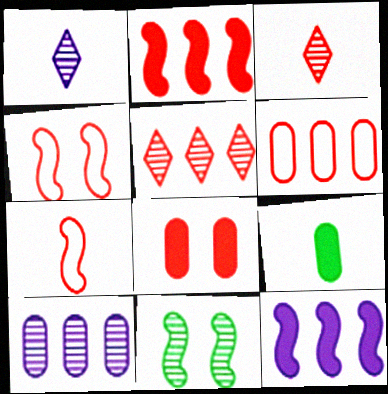[[1, 7, 9], 
[2, 5, 6], 
[3, 10, 11], 
[5, 7, 8], 
[7, 11, 12]]